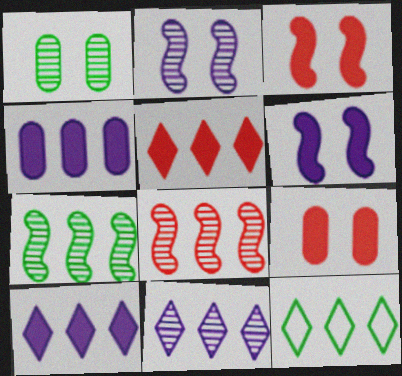[[4, 8, 12], 
[5, 11, 12]]